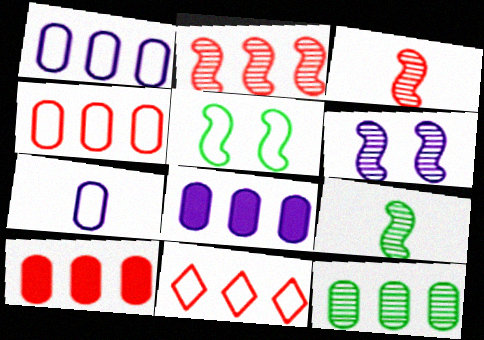[[1, 10, 12], 
[2, 6, 9], 
[2, 10, 11], 
[4, 8, 12], 
[5, 7, 11]]